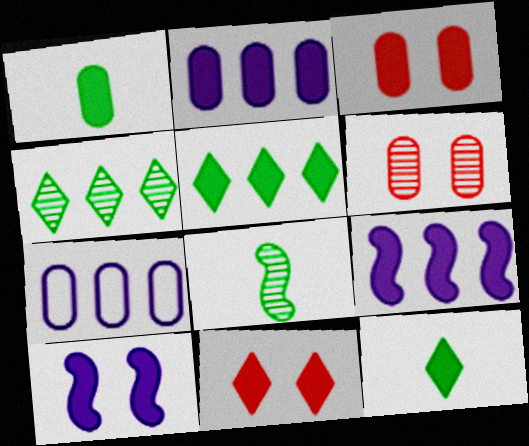[[1, 2, 3], 
[1, 6, 7], 
[1, 9, 11], 
[3, 9, 12], 
[7, 8, 11]]